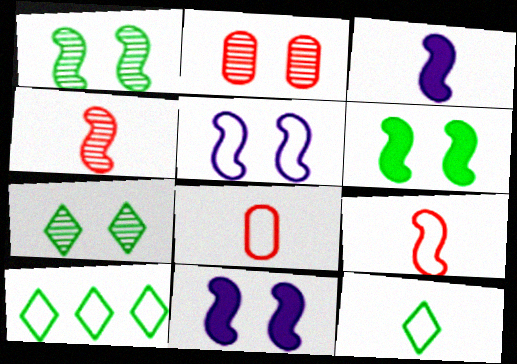[[2, 3, 10], 
[5, 8, 10]]